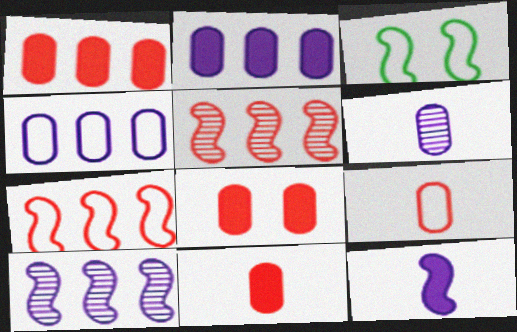[[1, 8, 11], 
[3, 5, 12]]